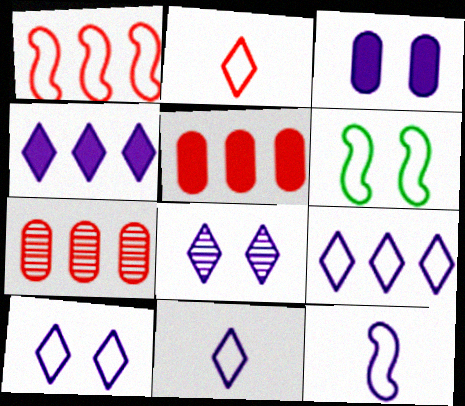[[1, 6, 12], 
[4, 8, 11], 
[9, 10, 11]]